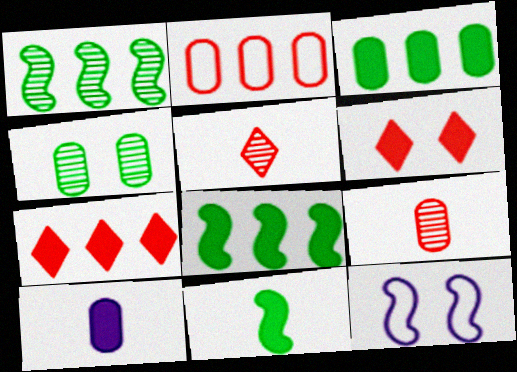[[2, 4, 10], 
[3, 5, 12], 
[4, 6, 12], 
[6, 8, 10]]